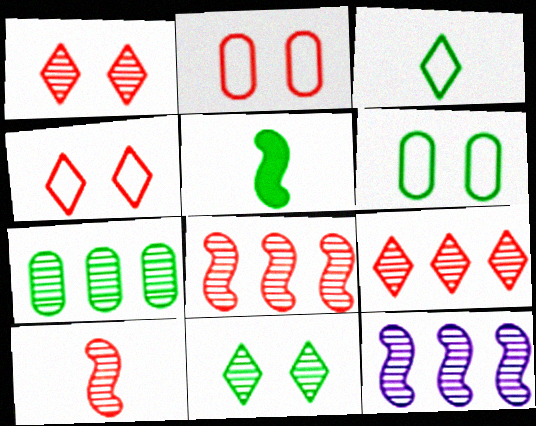[[7, 9, 12]]